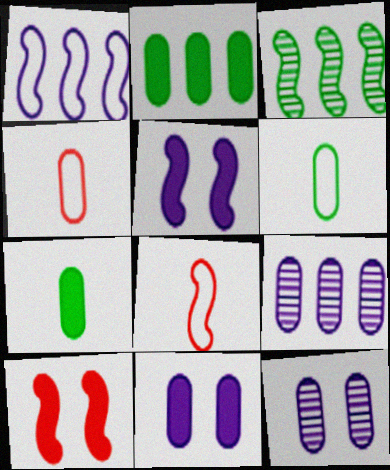[[2, 4, 12], 
[3, 5, 8]]